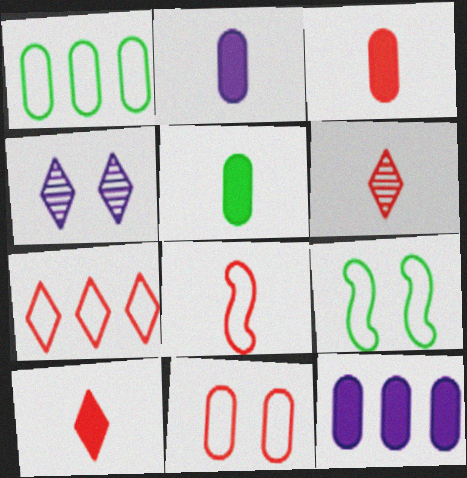[[2, 3, 5], 
[3, 6, 8], 
[6, 9, 12], 
[7, 8, 11]]